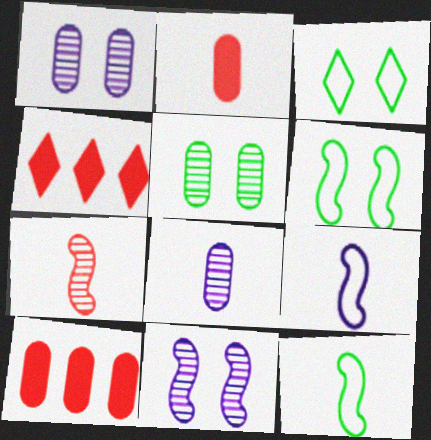[[1, 4, 12], 
[4, 5, 9], 
[4, 6, 8]]